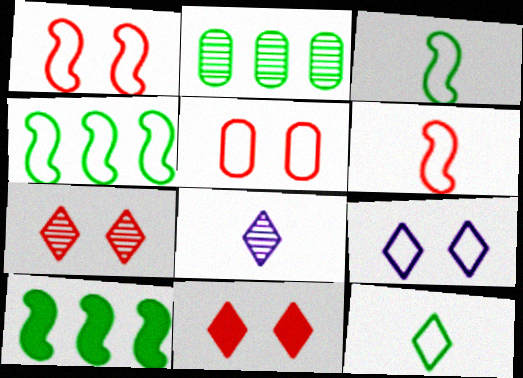[[5, 8, 10]]